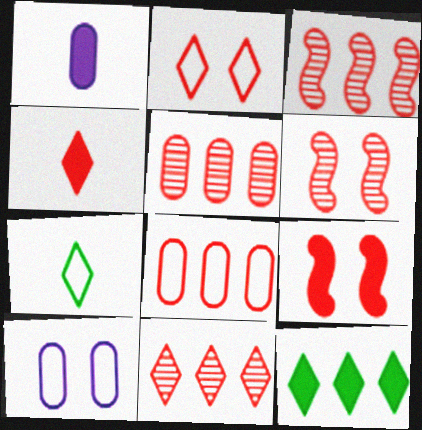[[1, 9, 12], 
[2, 4, 11], 
[3, 5, 11], 
[4, 6, 8]]